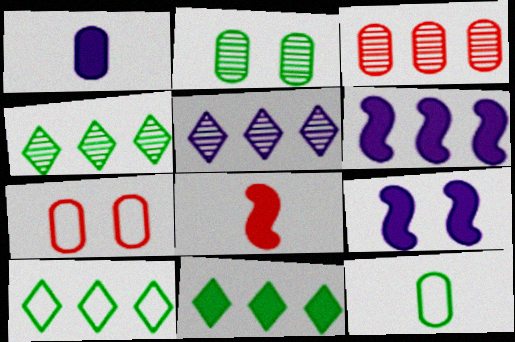[[3, 6, 10], 
[4, 10, 11]]